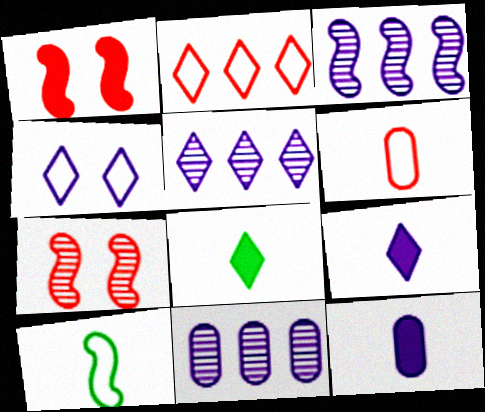[[1, 3, 10], 
[3, 4, 12], 
[3, 5, 11], 
[4, 5, 9]]